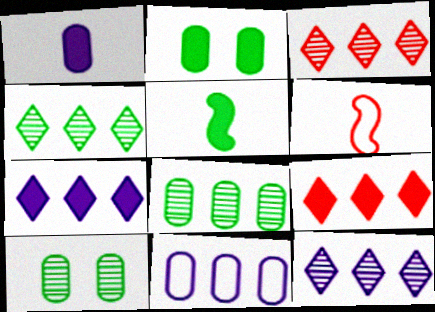[[2, 6, 12], 
[3, 4, 12], 
[6, 7, 10]]